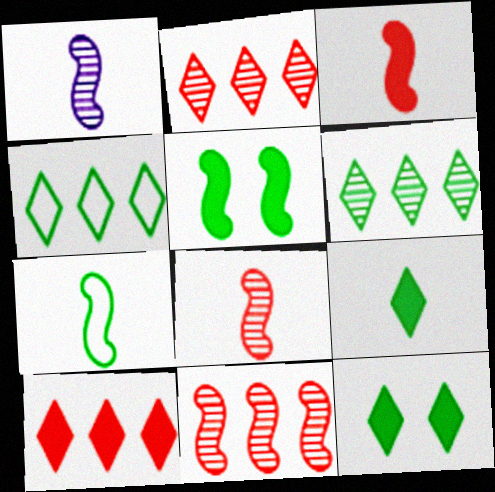[[1, 3, 7]]